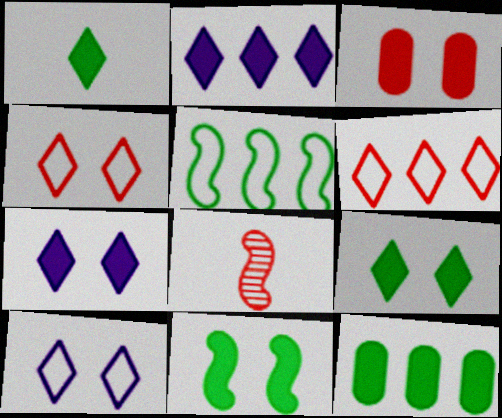[[1, 11, 12], 
[3, 6, 8], 
[3, 7, 11], 
[8, 10, 12]]